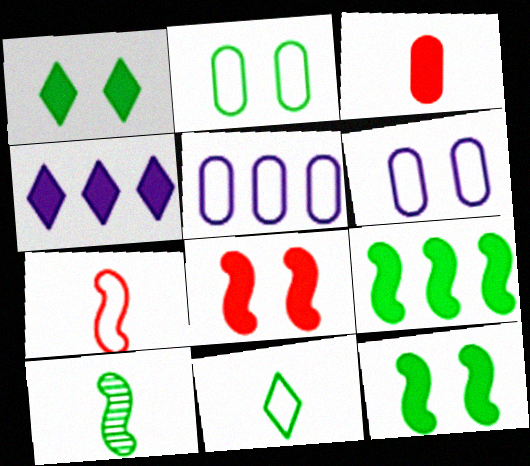[[3, 4, 12]]